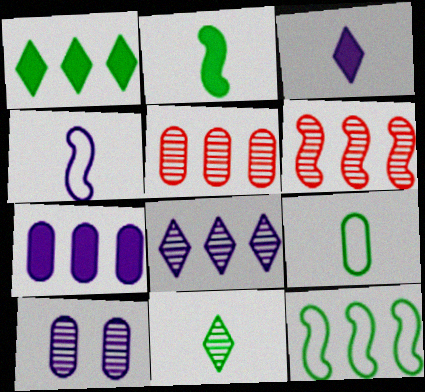[[2, 9, 11], 
[6, 10, 11]]